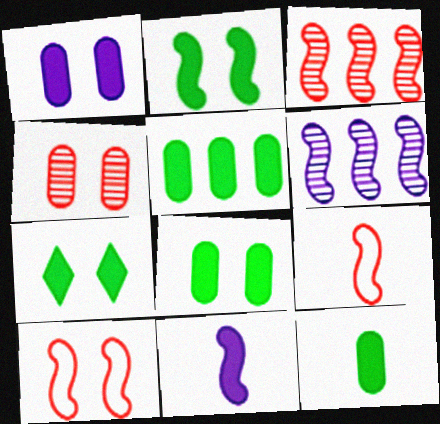[[2, 6, 9], 
[2, 7, 8], 
[5, 8, 12]]